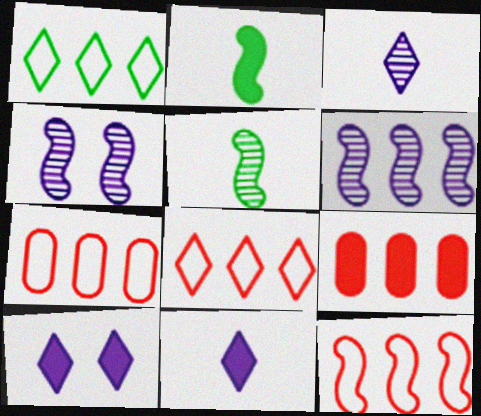[[1, 6, 9], 
[2, 4, 12], 
[2, 9, 10], 
[5, 7, 10], 
[7, 8, 12]]